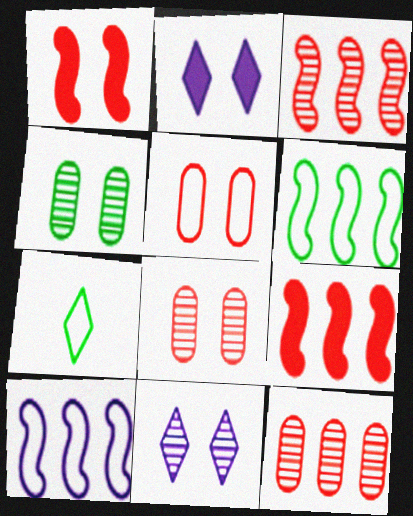[[5, 7, 10]]